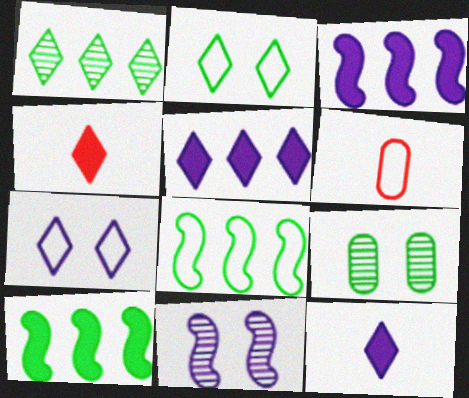[[1, 4, 7], 
[6, 7, 8]]